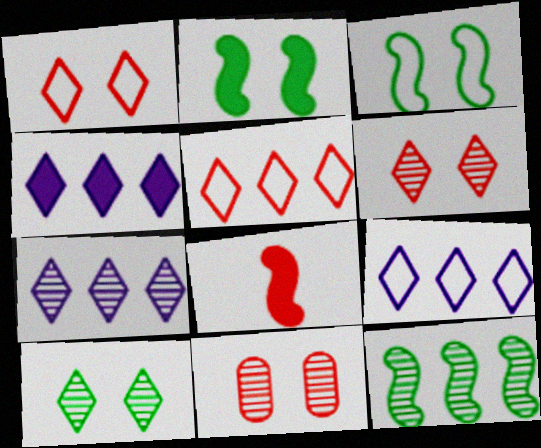[[4, 7, 9], 
[5, 8, 11]]